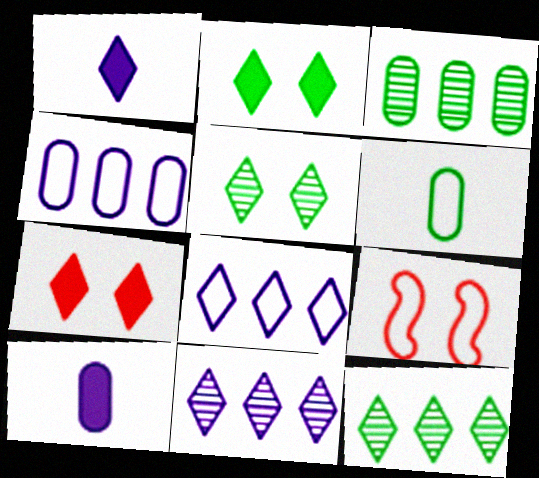[[1, 3, 9], 
[6, 8, 9], 
[9, 10, 12]]